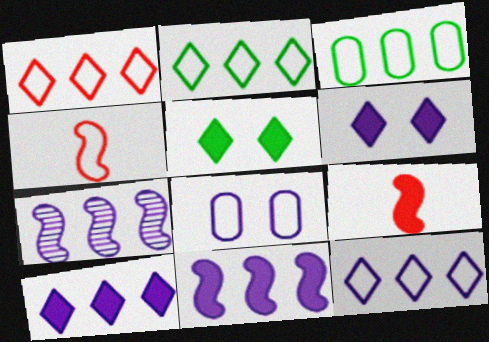[[1, 2, 12], 
[2, 4, 8]]